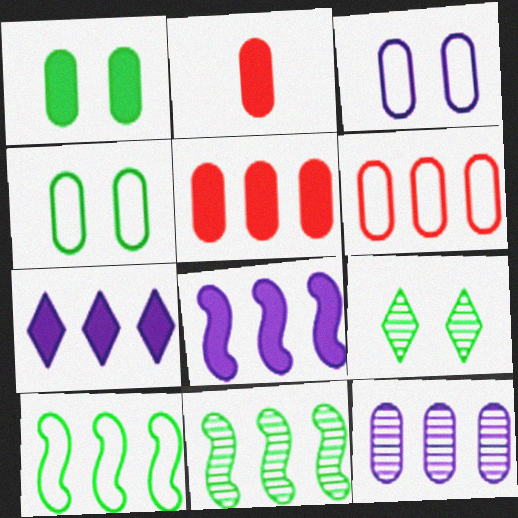[[2, 4, 12], 
[6, 7, 11]]